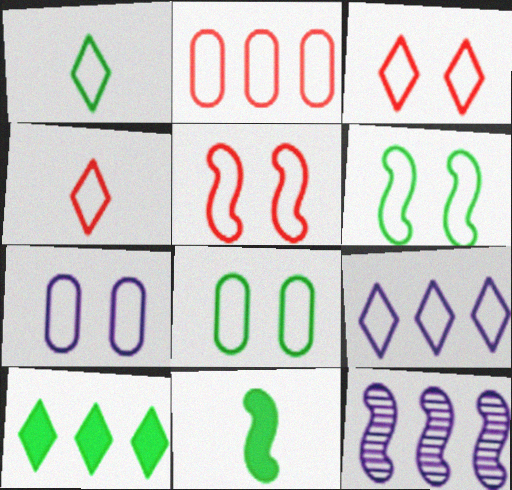[[1, 3, 9], 
[2, 4, 5], 
[2, 10, 12], 
[3, 6, 7], 
[5, 11, 12]]